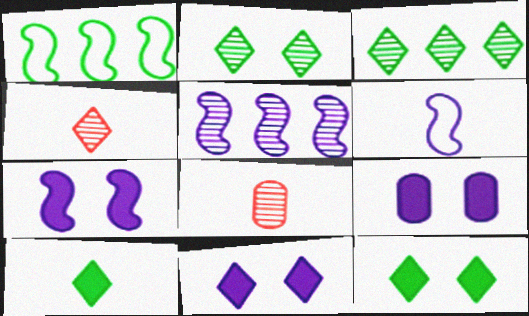[[1, 4, 9], 
[1, 8, 11], 
[2, 5, 8], 
[5, 6, 7], 
[6, 8, 10], 
[7, 9, 11]]